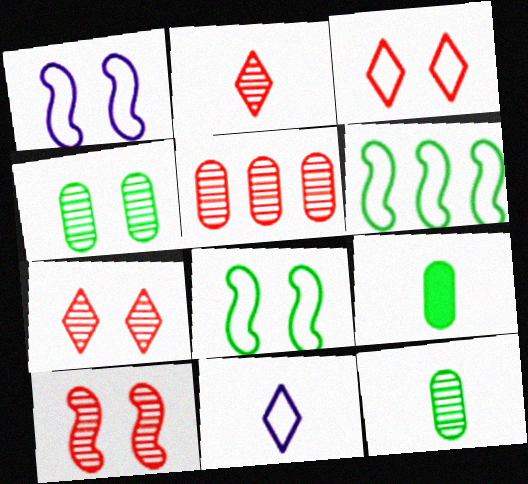[[2, 5, 10]]